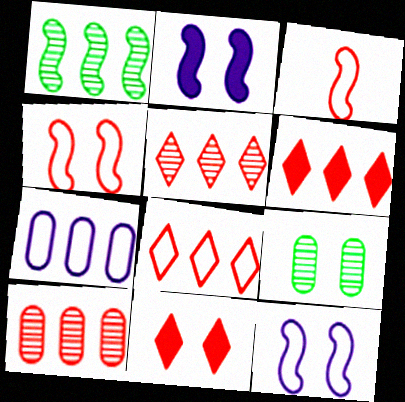[[1, 2, 3], 
[1, 6, 7], 
[3, 10, 11], 
[5, 6, 8], 
[9, 11, 12]]